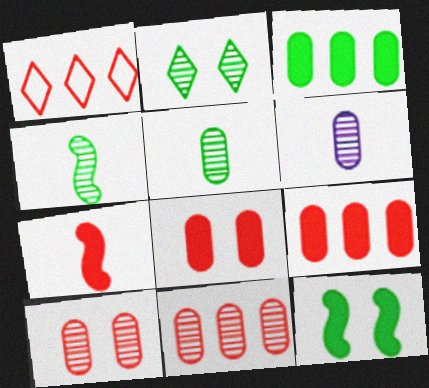[[1, 6, 12], 
[1, 7, 10]]